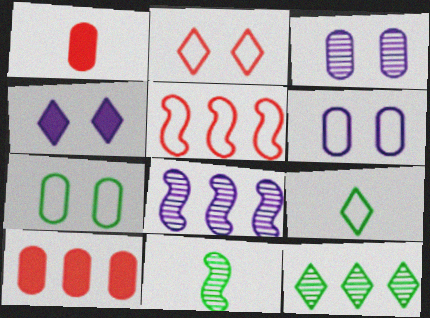[[5, 6, 9]]